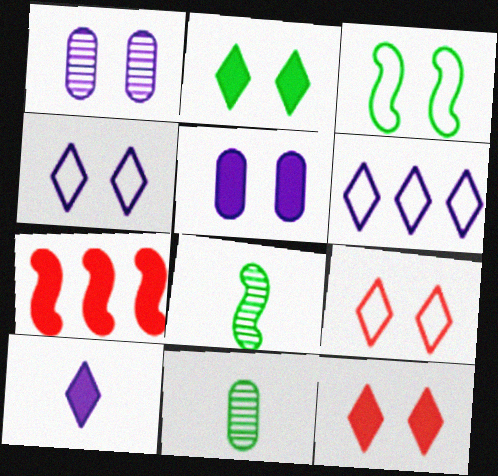[[1, 3, 12], 
[4, 7, 11]]